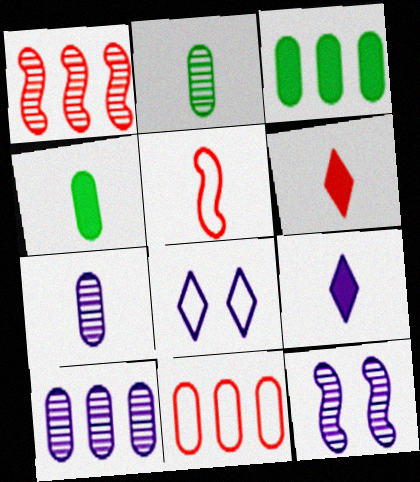[[1, 4, 8], 
[2, 5, 9], 
[3, 10, 11]]